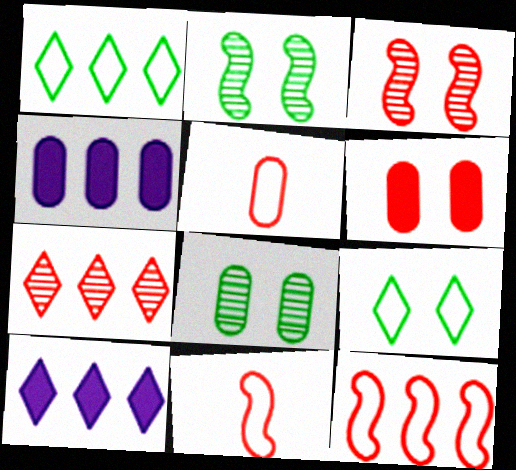[[1, 7, 10], 
[2, 5, 10], 
[4, 5, 8], 
[6, 7, 11], 
[8, 10, 11]]